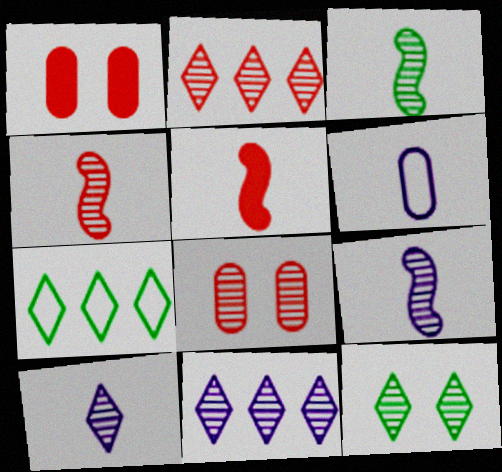[[1, 7, 9], 
[2, 4, 8], 
[2, 10, 12], 
[3, 4, 9], 
[3, 8, 11]]